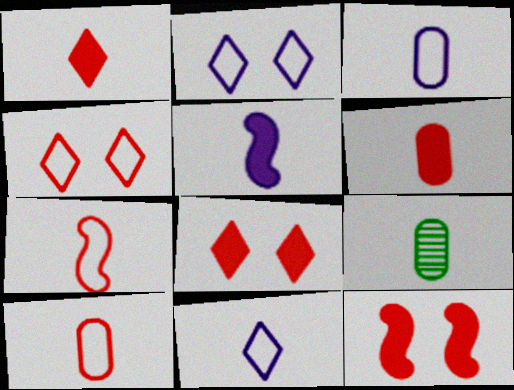[[3, 6, 9]]